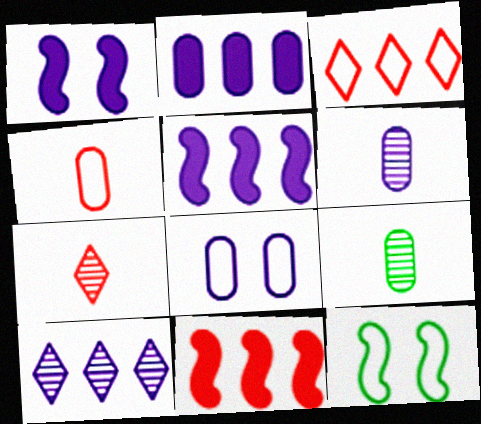[[1, 3, 9], 
[2, 6, 8], 
[2, 7, 12]]